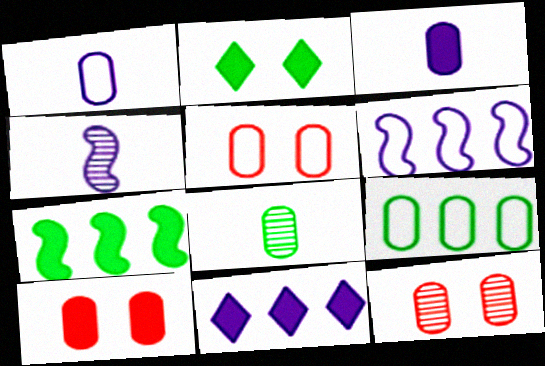[[1, 5, 9], 
[3, 9, 12], 
[5, 10, 12]]